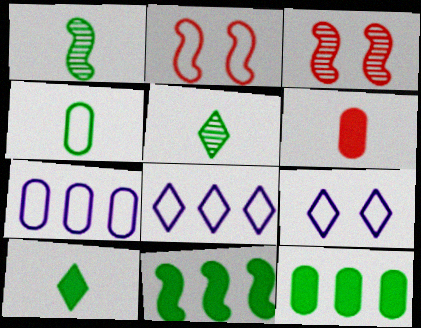[[1, 4, 10], 
[2, 4, 8], 
[3, 7, 10]]